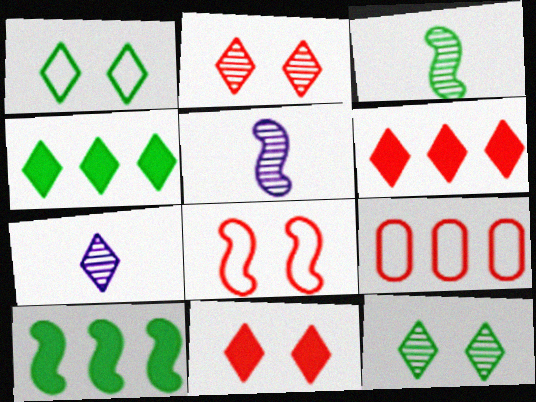[[1, 6, 7], 
[5, 8, 10]]